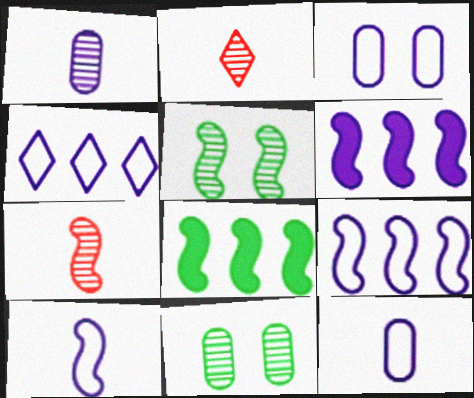[[2, 3, 8], 
[3, 4, 10]]